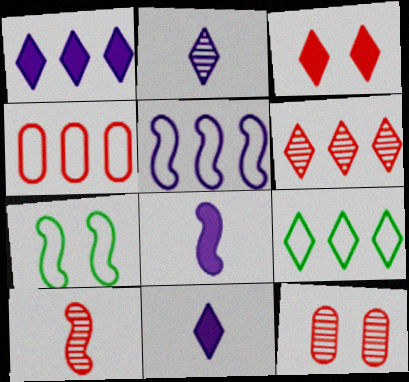[[1, 6, 9], 
[2, 3, 9], 
[3, 4, 10], 
[4, 5, 9], 
[6, 10, 12], 
[8, 9, 12]]